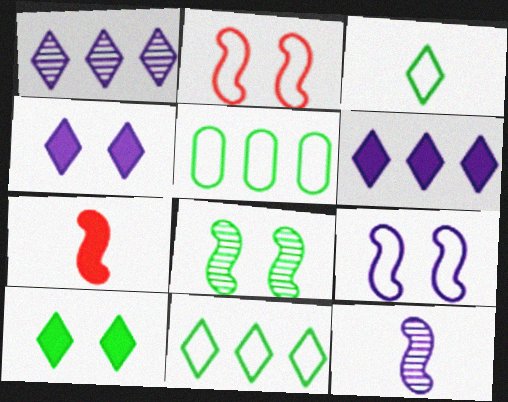[]